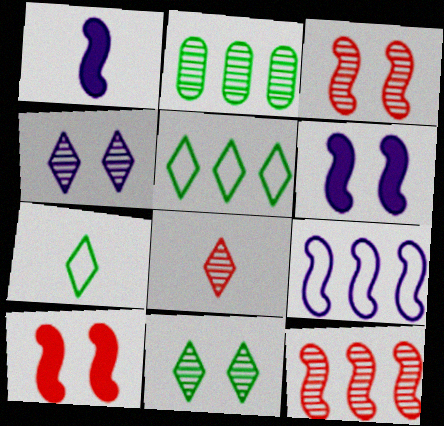[]